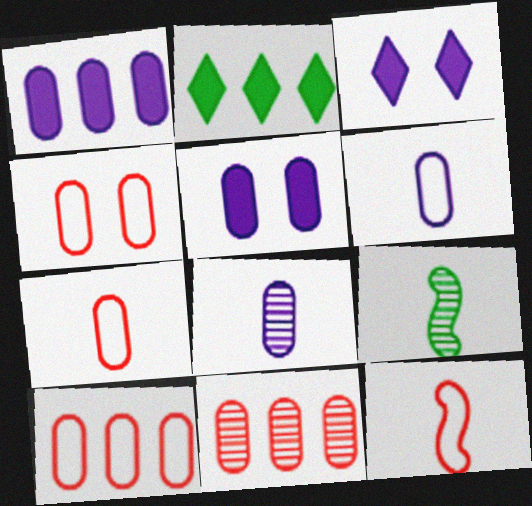[[3, 9, 10], 
[4, 7, 10]]